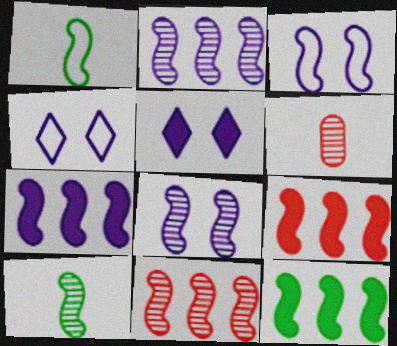[[1, 8, 9], 
[3, 9, 10], 
[4, 6, 12], 
[7, 9, 12], 
[8, 10, 11]]